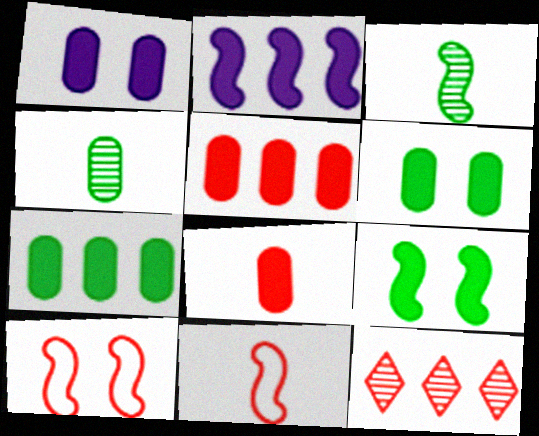[[1, 7, 8], 
[2, 3, 10], 
[8, 10, 12]]